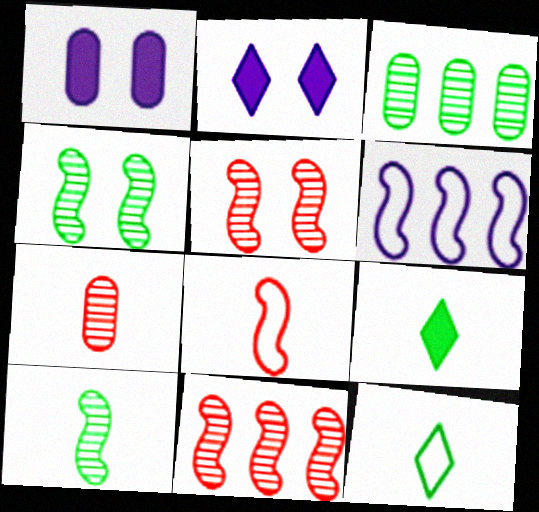[[1, 11, 12], 
[2, 3, 8]]